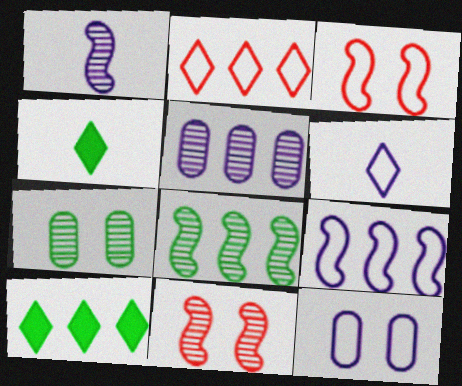[[1, 8, 11], 
[3, 4, 5], 
[6, 9, 12]]